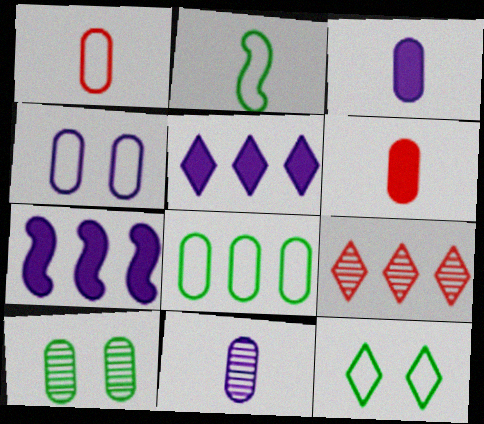[[1, 4, 8], 
[2, 8, 12], 
[7, 8, 9]]